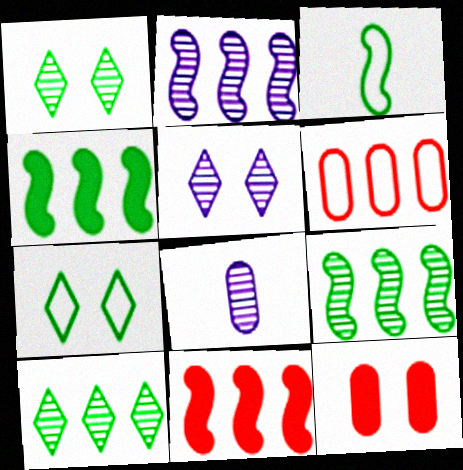[[2, 5, 8], 
[7, 8, 11]]